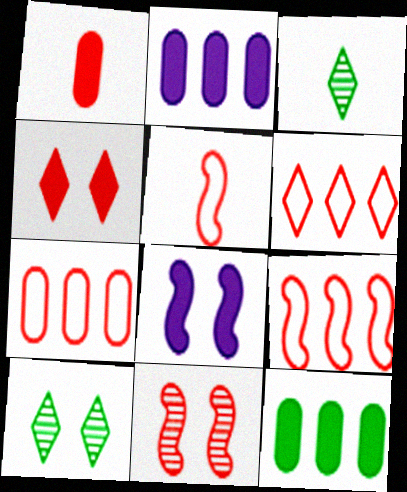[[1, 6, 11], 
[2, 5, 10], 
[3, 7, 8], 
[6, 7, 9]]